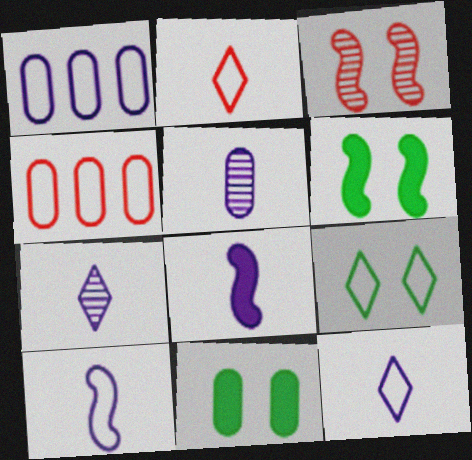[[4, 5, 11], 
[4, 6, 7], 
[4, 9, 10], 
[5, 8, 12]]